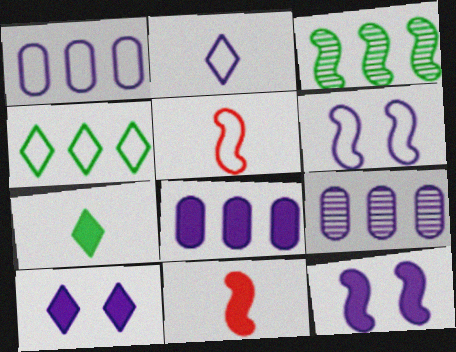[[1, 2, 6], 
[1, 8, 9], 
[2, 9, 12], 
[3, 5, 12], 
[3, 6, 11]]